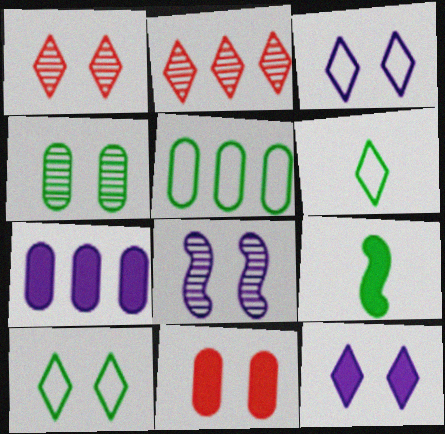[[1, 4, 8], 
[1, 10, 12], 
[2, 6, 12], 
[8, 10, 11]]